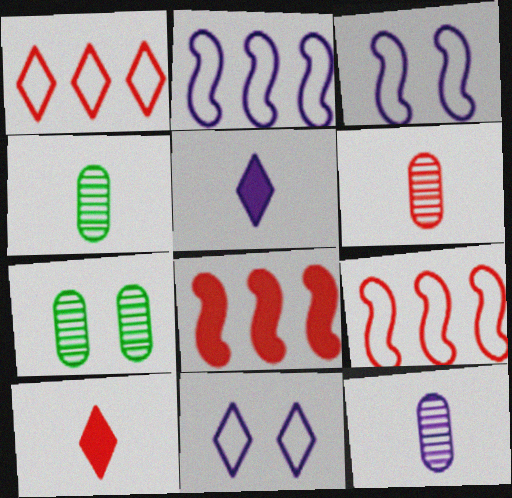[[2, 7, 10], 
[4, 6, 12], 
[4, 8, 11], 
[5, 7, 9]]